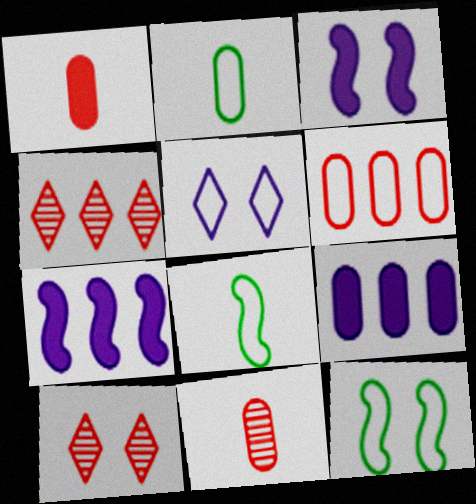[[2, 3, 4], 
[2, 7, 10], 
[5, 6, 8], 
[8, 9, 10]]